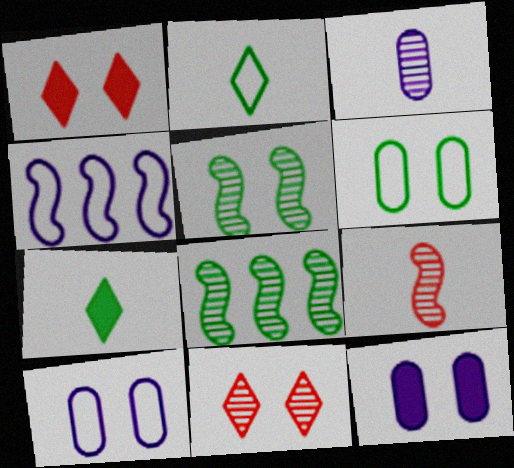[[1, 5, 10], 
[3, 8, 11], 
[6, 7, 8]]